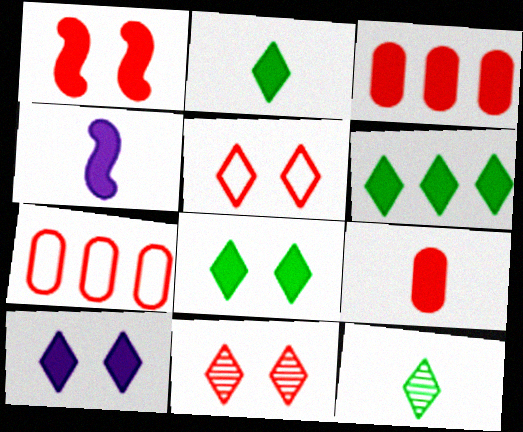[[2, 4, 9], 
[2, 6, 8], 
[3, 4, 8]]